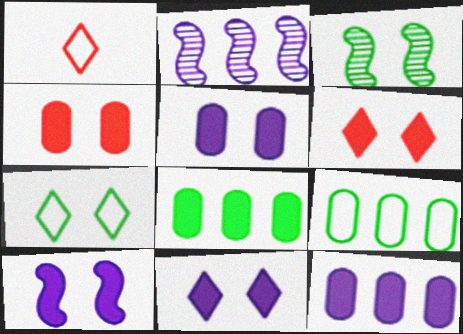[[1, 3, 12], 
[5, 10, 11]]